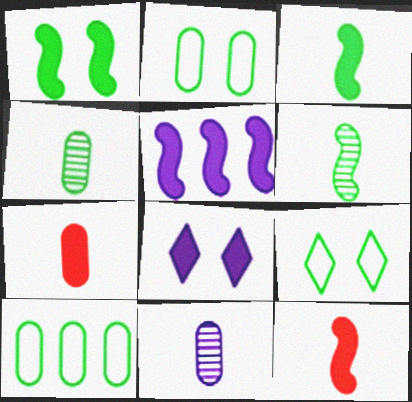[[1, 5, 12]]